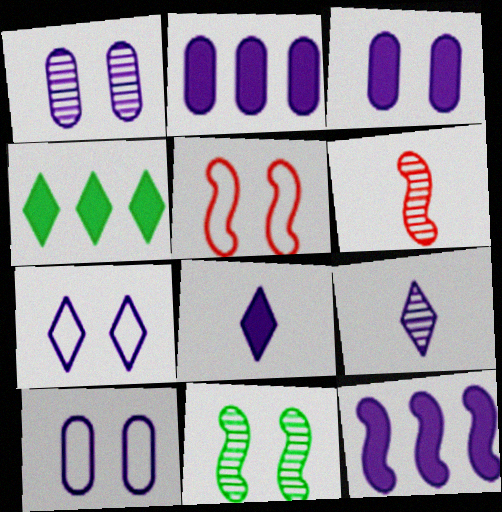[[1, 3, 10], 
[3, 8, 12], 
[4, 6, 10], 
[9, 10, 12]]